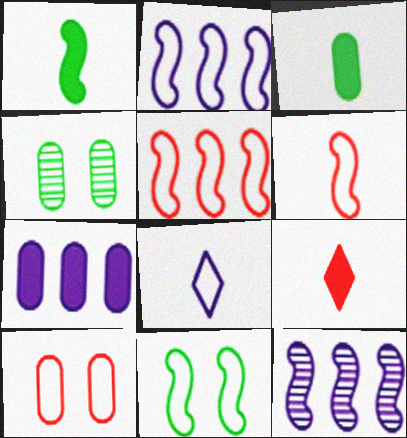[[2, 4, 9], 
[2, 6, 11]]